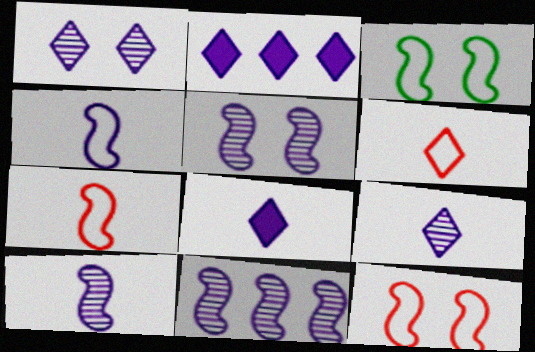[[5, 10, 11]]